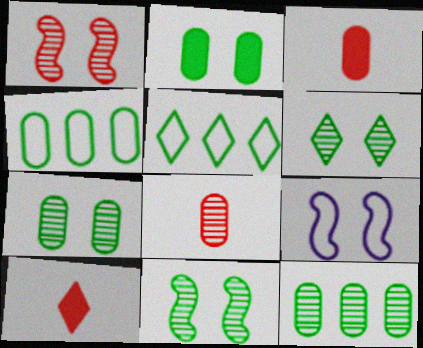[[6, 7, 11], 
[9, 10, 12]]